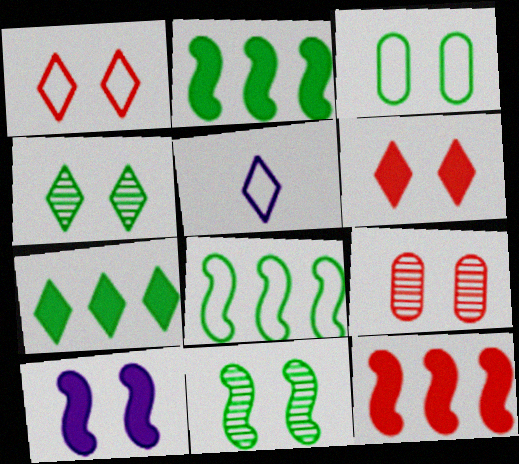[[2, 5, 9]]